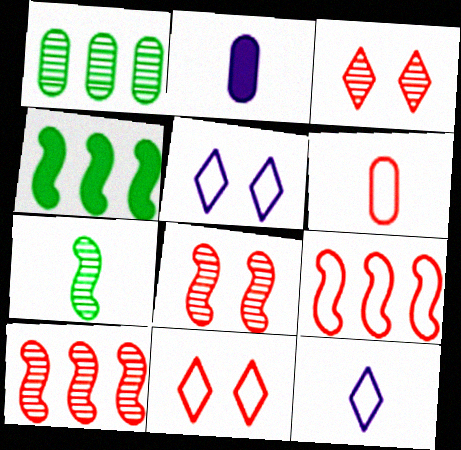[[6, 9, 11]]